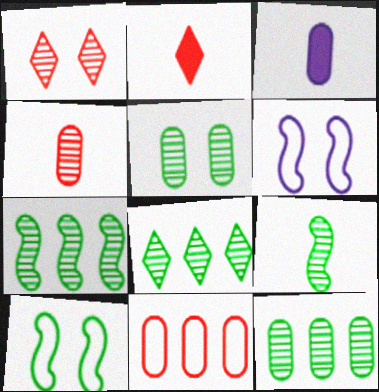[[2, 6, 12], 
[3, 5, 11], 
[5, 8, 9], 
[7, 8, 12]]